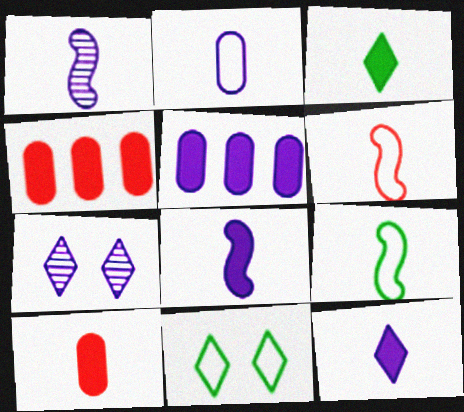[[1, 2, 12], 
[1, 4, 11], 
[3, 8, 10], 
[4, 7, 9]]